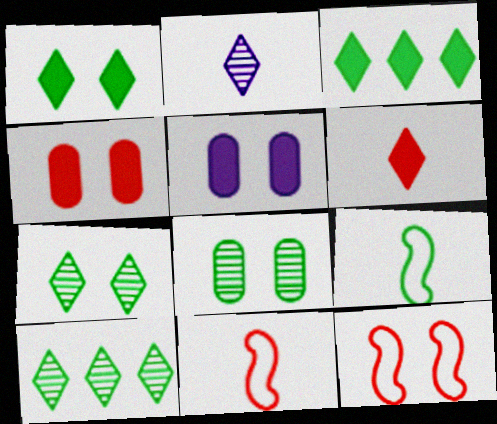[[3, 8, 9], 
[5, 7, 12], 
[5, 10, 11]]